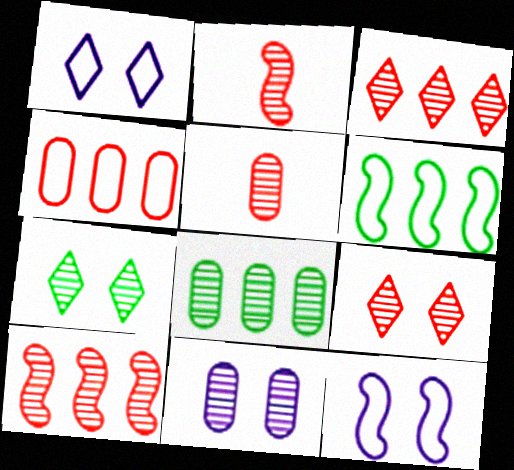[[5, 8, 11], 
[5, 9, 10]]